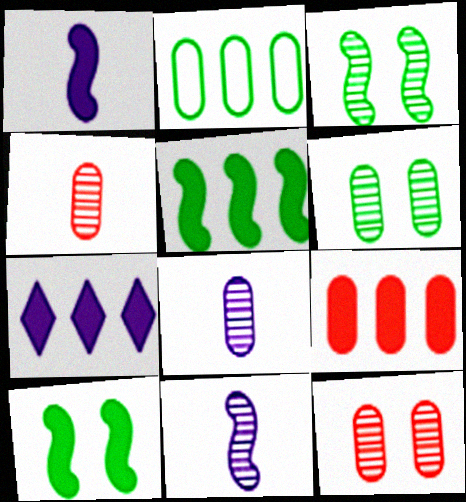[[5, 7, 9]]